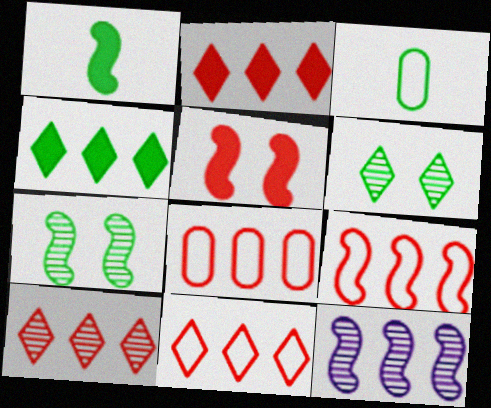[[2, 10, 11], 
[3, 4, 7], 
[4, 8, 12], 
[8, 9, 11]]